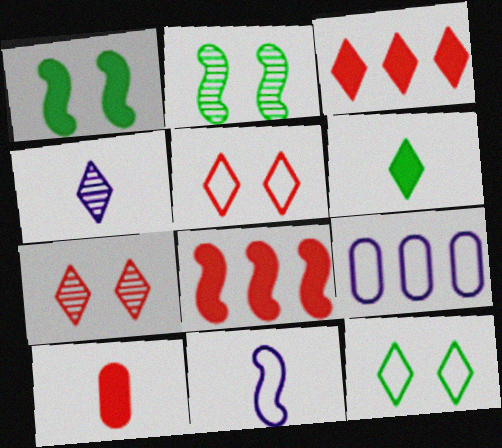[[2, 8, 11], 
[3, 4, 12]]